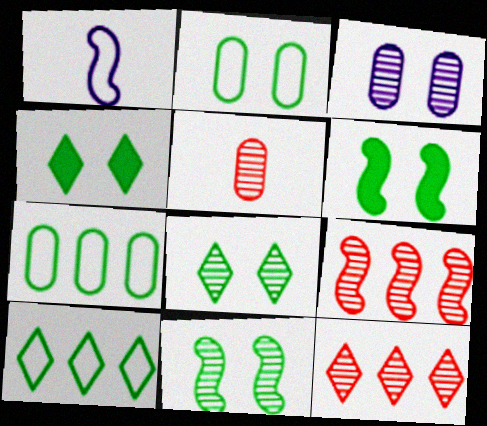[[1, 6, 9], 
[2, 4, 11], 
[2, 6, 8]]